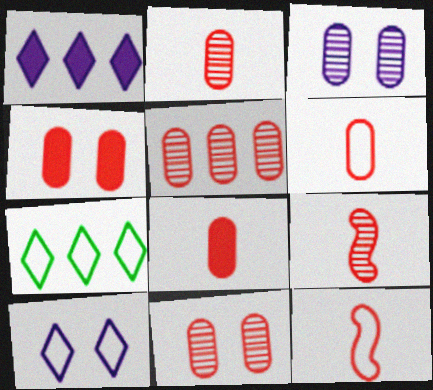[[2, 5, 11], 
[2, 6, 8], 
[4, 5, 6]]